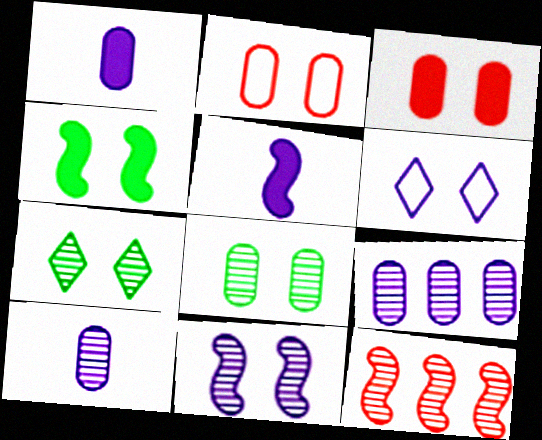[[5, 6, 9], 
[7, 10, 12]]